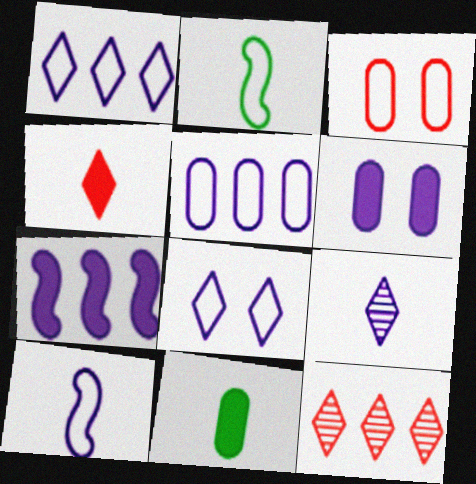[[1, 2, 3], 
[2, 6, 12], 
[5, 8, 10]]